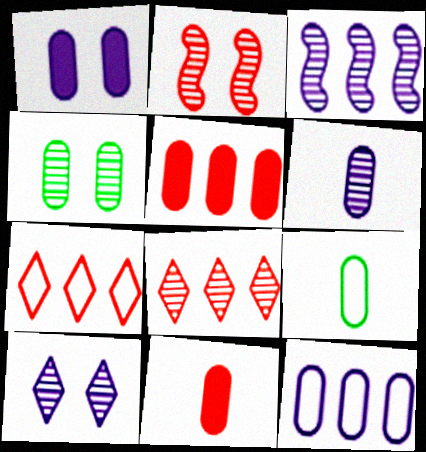[[1, 6, 12], 
[2, 4, 10], 
[2, 7, 11], 
[3, 6, 10], 
[4, 11, 12], 
[6, 9, 11]]